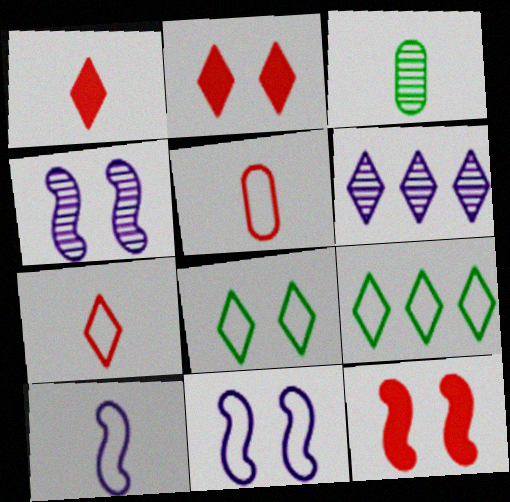[[1, 3, 10], 
[1, 6, 8], 
[5, 9, 11]]